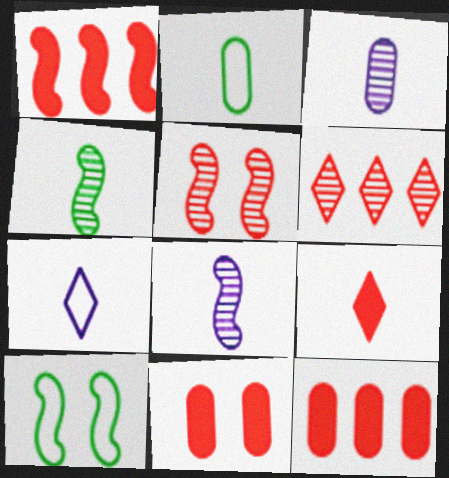[[1, 8, 10], 
[1, 9, 11], 
[2, 8, 9]]